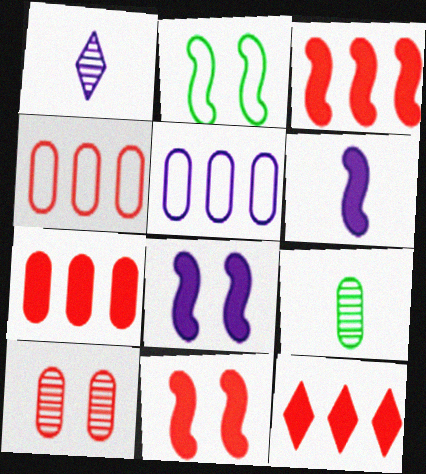[[1, 2, 7], 
[1, 5, 8], 
[3, 7, 12]]